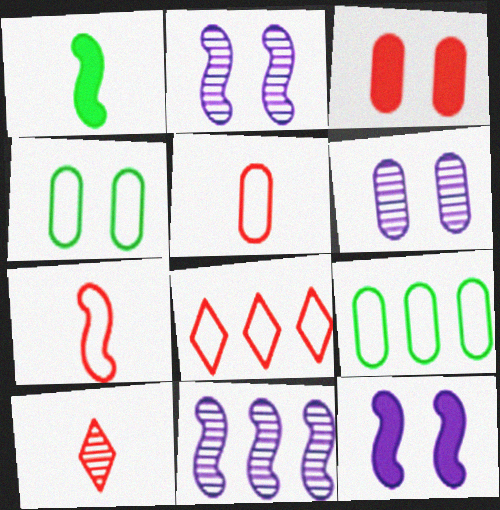[[1, 6, 8], 
[3, 4, 6], 
[9, 10, 12]]